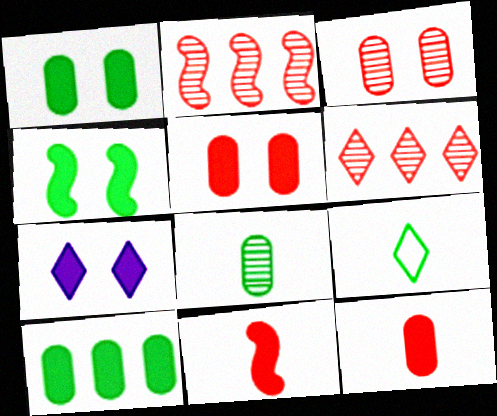[[4, 5, 7], 
[6, 7, 9], 
[7, 10, 11]]